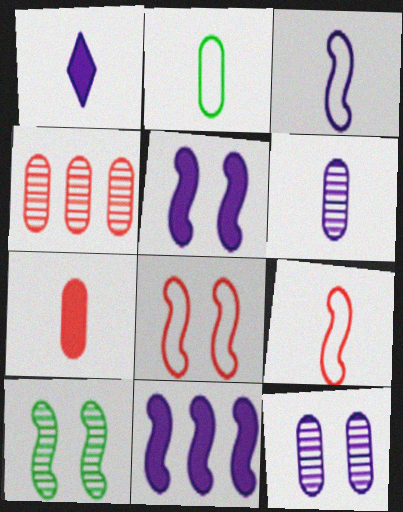[[1, 3, 6], 
[2, 6, 7], 
[5, 8, 10], 
[9, 10, 11]]